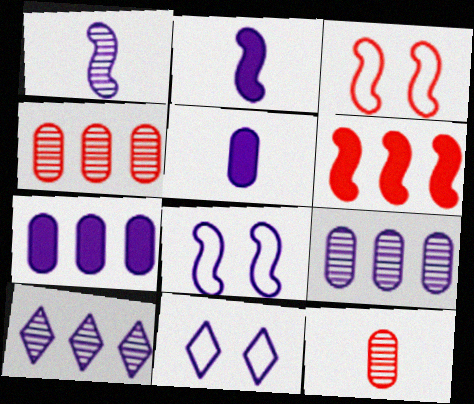[[1, 7, 11], 
[2, 9, 11], 
[5, 8, 10]]